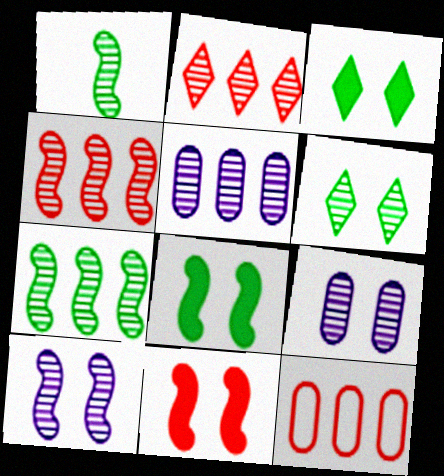[[1, 2, 9], 
[1, 4, 10], 
[2, 5, 7]]